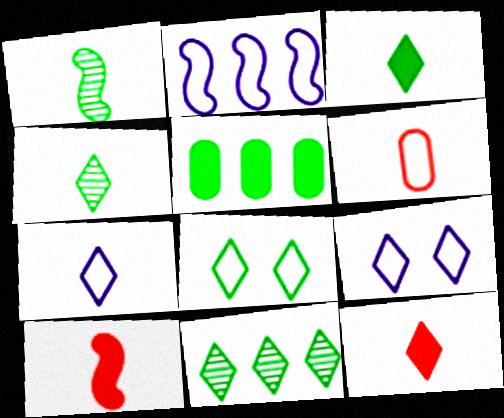[[1, 5, 8], 
[2, 6, 8], 
[3, 8, 11], 
[4, 7, 12], 
[9, 11, 12]]